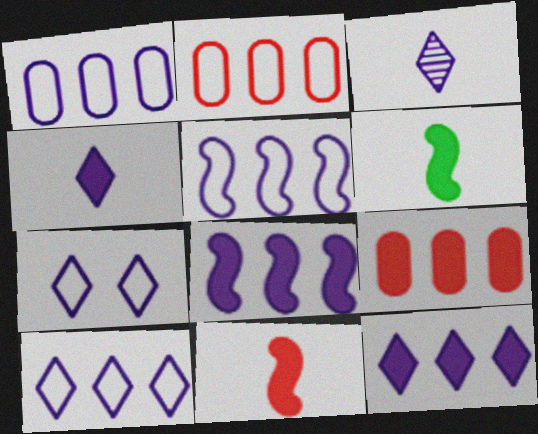[[1, 5, 10], 
[3, 7, 12]]